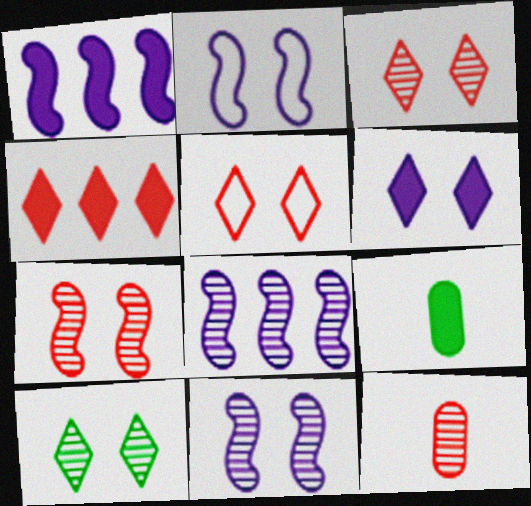[[5, 6, 10], 
[5, 8, 9], 
[8, 10, 12]]